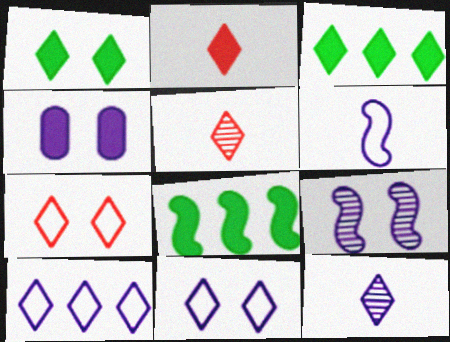[[1, 5, 10], 
[2, 4, 8], 
[3, 5, 11], 
[3, 7, 12], 
[4, 9, 11]]